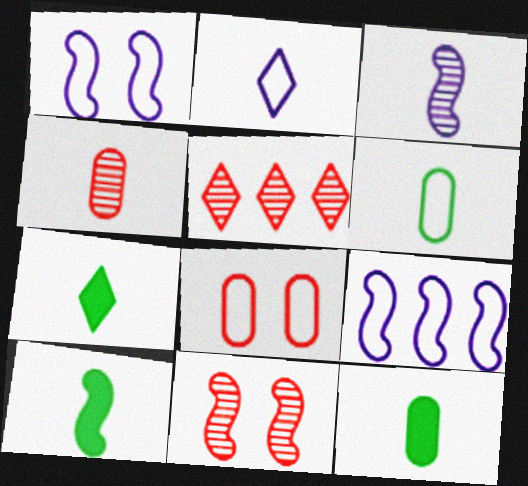[[1, 5, 12], 
[2, 4, 10], 
[4, 5, 11], 
[7, 10, 12], 
[9, 10, 11]]